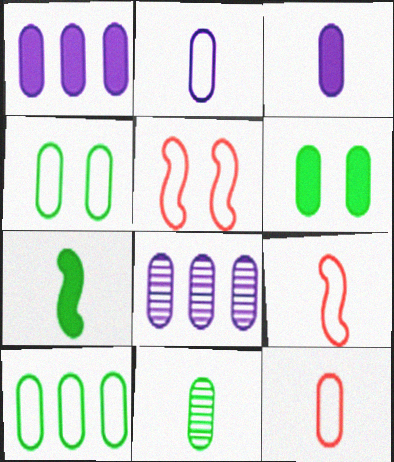[[3, 11, 12], 
[6, 8, 12], 
[6, 10, 11]]